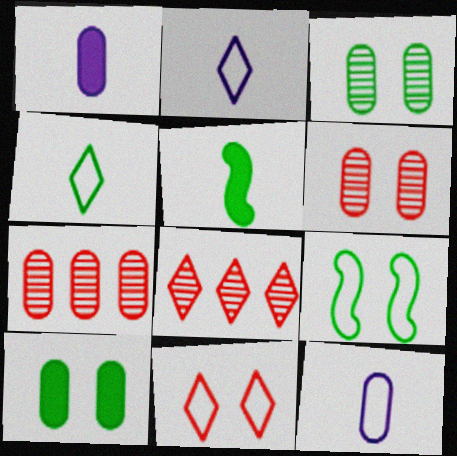[[1, 8, 9], 
[7, 10, 12]]